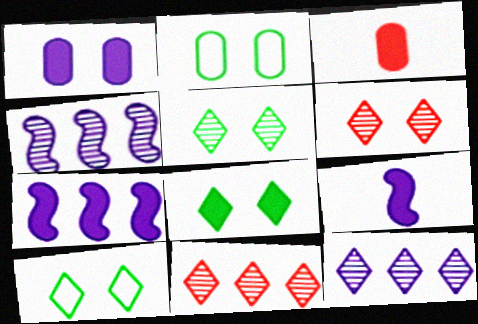[[2, 9, 11], 
[3, 4, 10], 
[3, 7, 8], 
[5, 8, 10]]